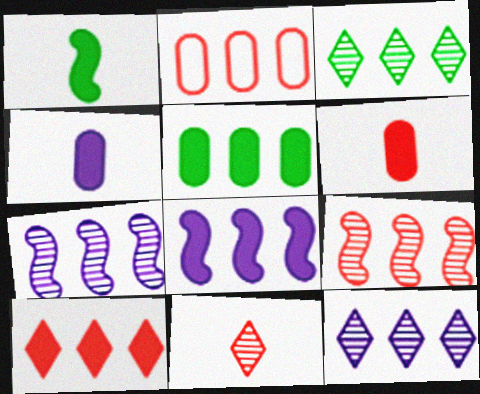[[2, 3, 8], 
[2, 9, 10], 
[5, 8, 10]]